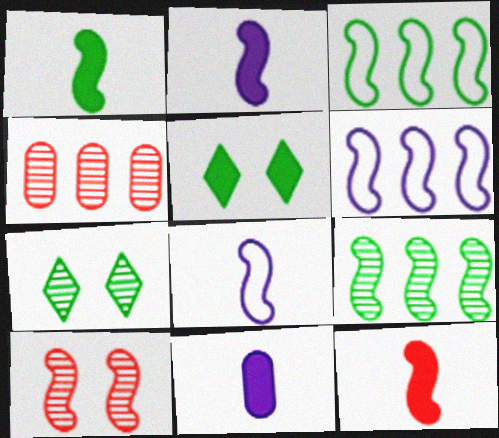[[1, 2, 12], 
[1, 6, 10], 
[2, 3, 10], 
[4, 5, 8]]